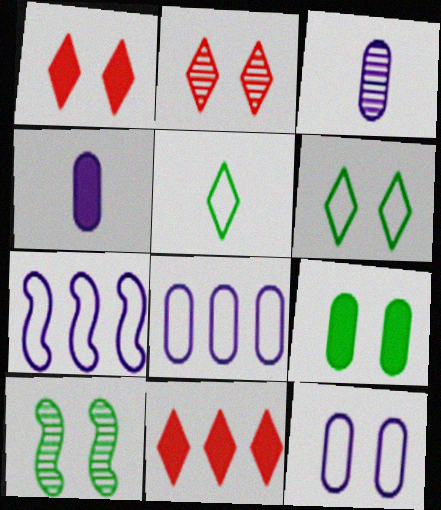[[1, 10, 12], 
[6, 9, 10]]